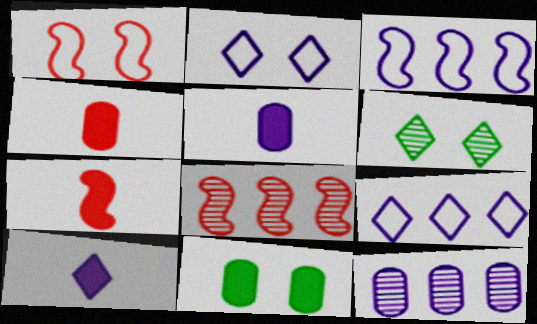[[1, 7, 8], 
[3, 4, 6]]